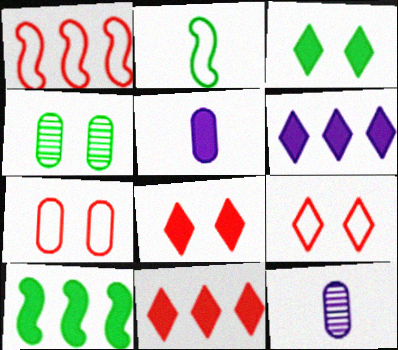[[1, 3, 12], 
[5, 8, 10], 
[9, 10, 12]]